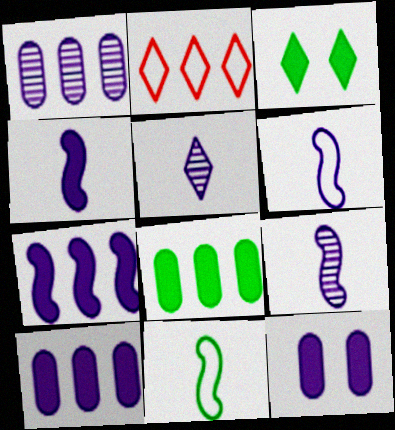[[2, 3, 5], 
[4, 6, 9]]